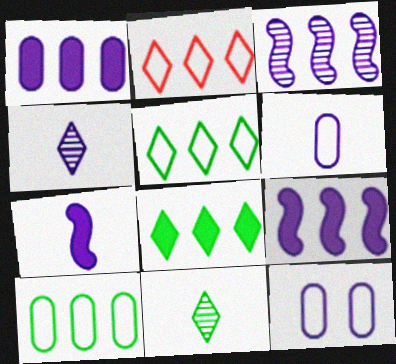[[4, 6, 7], 
[4, 9, 12]]